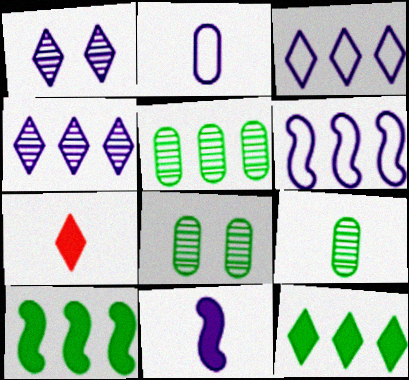[[5, 8, 9], 
[6, 7, 8]]